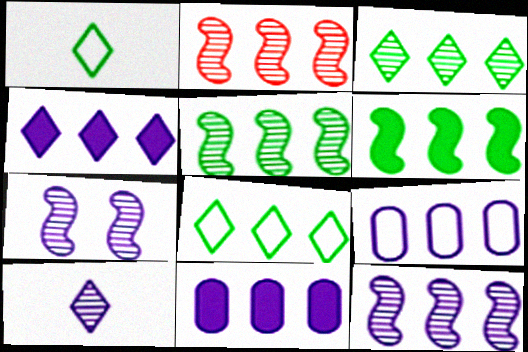[[2, 5, 12], 
[2, 8, 11], 
[4, 9, 12]]